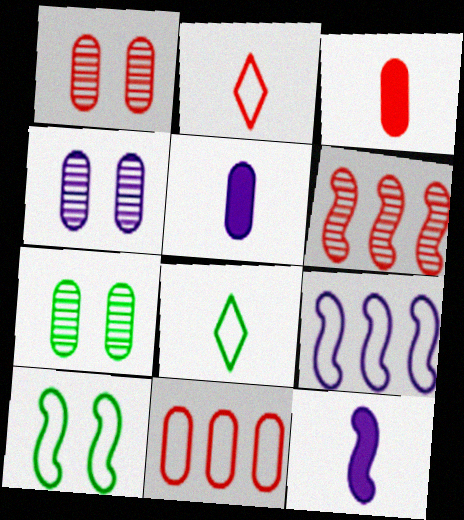[[1, 3, 11], 
[1, 4, 7], 
[5, 7, 11], 
[6, 10, 12]]